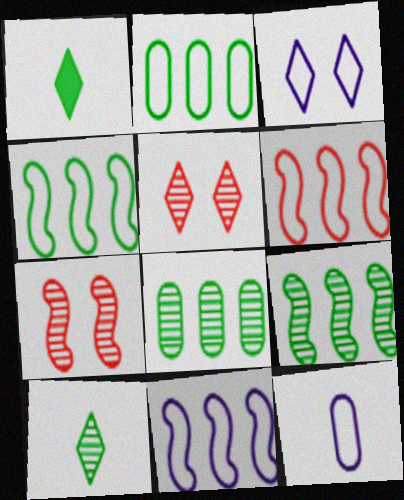[[3, 11, 12], 
[4, 6, 11]]